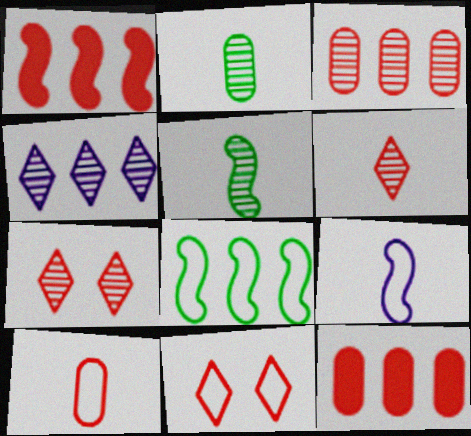[[1, 7, 10], 
[4, 8, 12]]